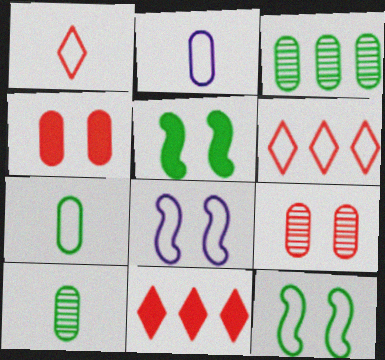[[2, 3, 4], 
[2, 6, 12], 
[6, 7, 8], 
[8, 10, 11]]